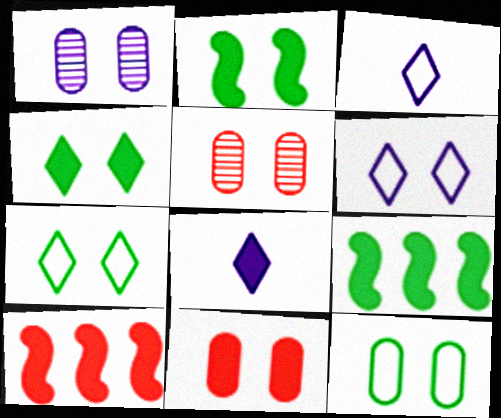[[1, 11, 12], 
[2, 5, 6], 
[3, 5, 9], 
[8, 9, 11]]